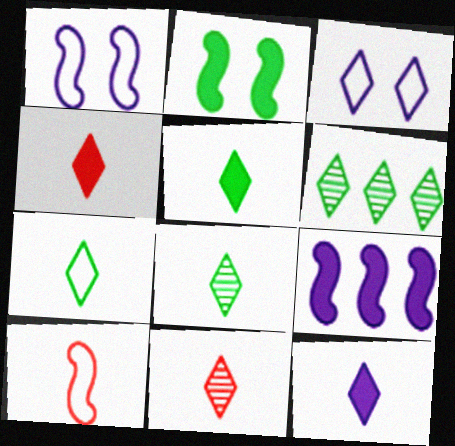[[3, 4, 6], 
[4, 5, 12], 
[5, 7, 8], 
[7, 11, 12]]